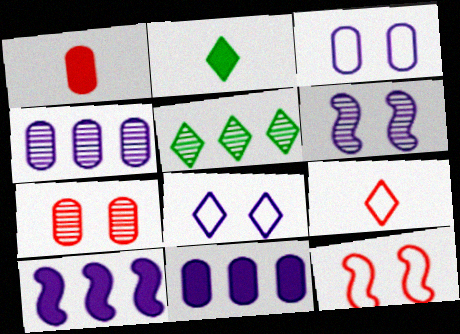[[2, 4, 12]]